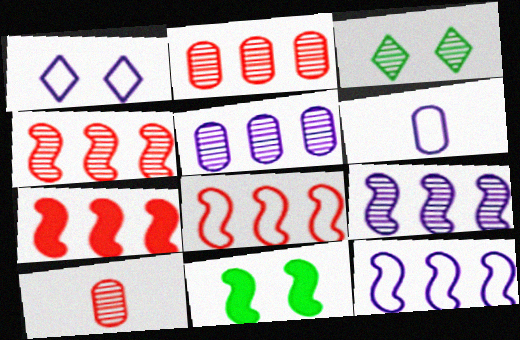[[1, 6, 12], 
[3, 6, 7], 
[3, 9, 10], 
[4, 7, 8]]